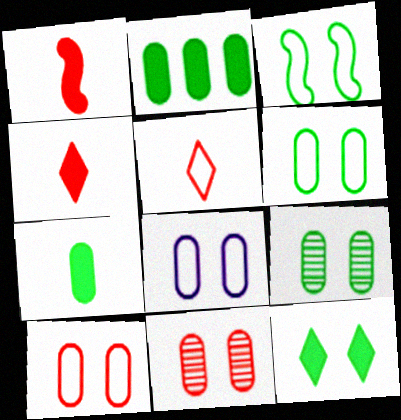[[3, 9, 12], 
[6, 8, 10]]